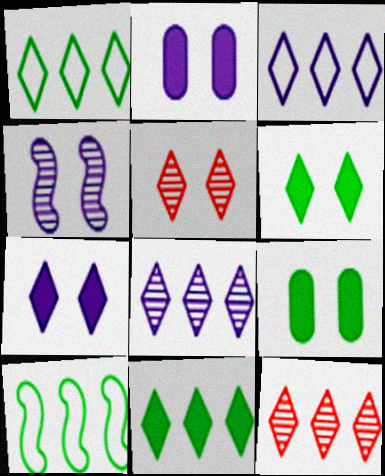[[3, 11, 12]]